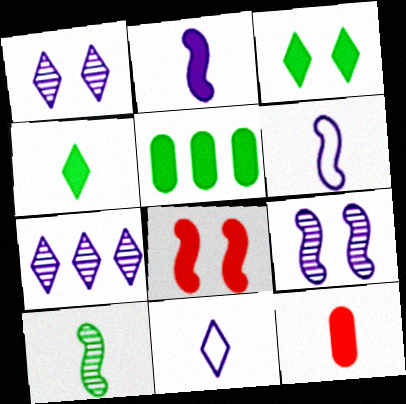[[2, 4, 12], 
[10, 11, 12]]